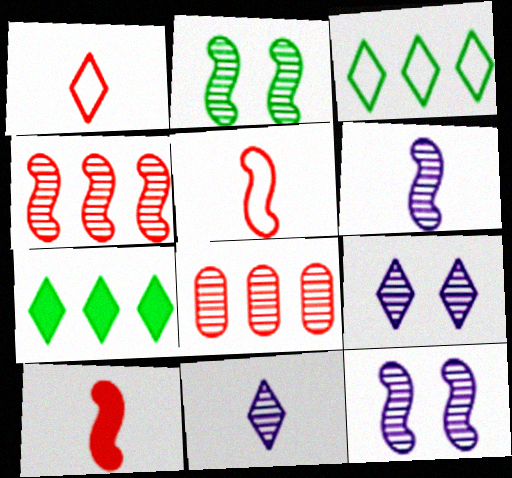[[1, 7, 9], 
[2, 4, 6], 
[2, 8, 11]]